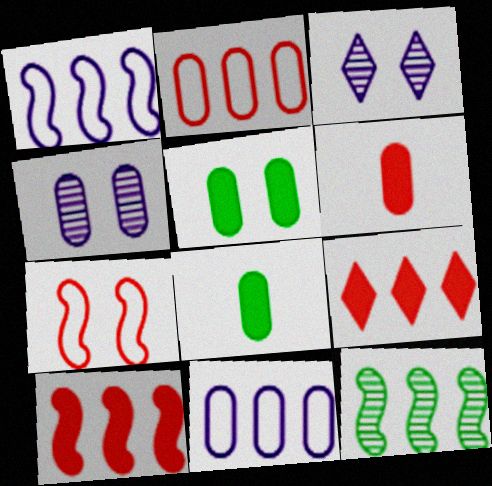[[1, 10, 12], 
[2, 4, 8], 
[3, 5, 7], 
[9, 11, 12]]